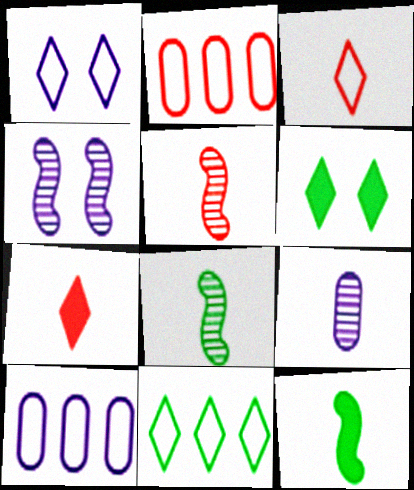[[1, 3, 11], 
[3, 9, 12], 
[5, 6, 10]]